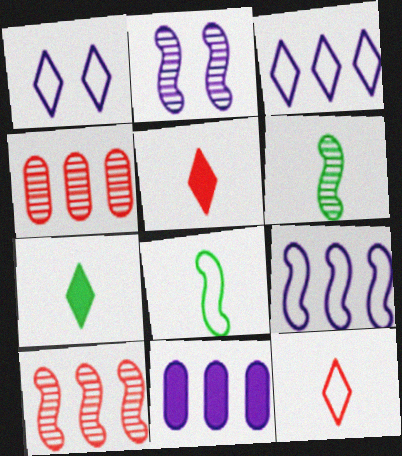[[2, 6, 10]]